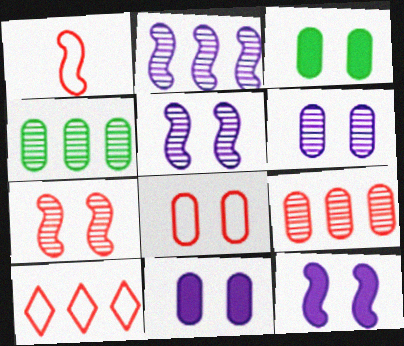[[1, 8, 10], 
[3, 6, 8]]